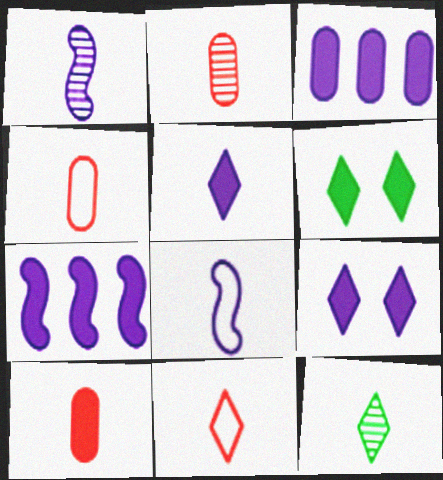[[1, 2, 12], 
[2, 4, 10], 
[5, 11, 12], 
[6, 7, 10], 
[8, 10, 12]]